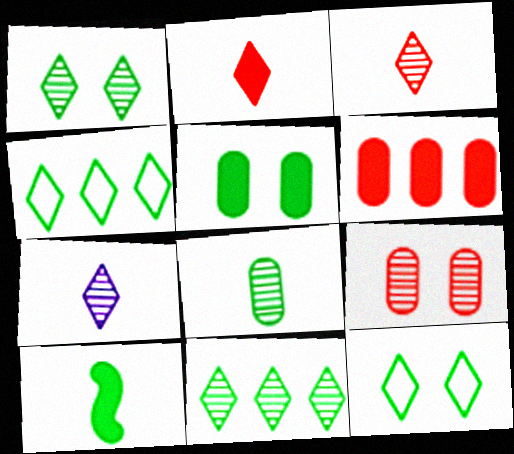[]